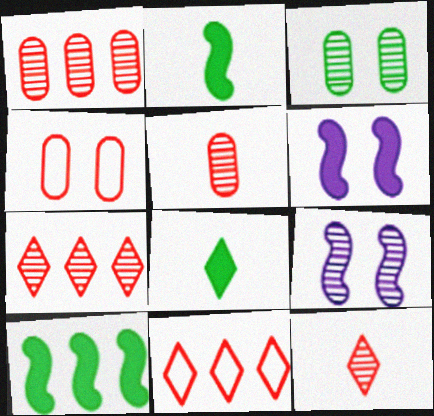[]